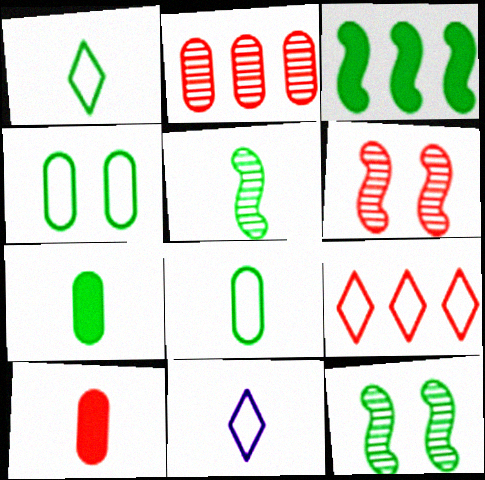[[1, 5, 7], 
[5, 10, 11], 
[6, 9, 10]]